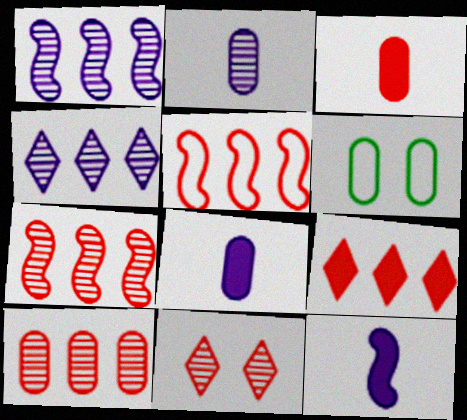[[3, 5, 11], 
[5, 9, 10], 
[6, 8, 10]]